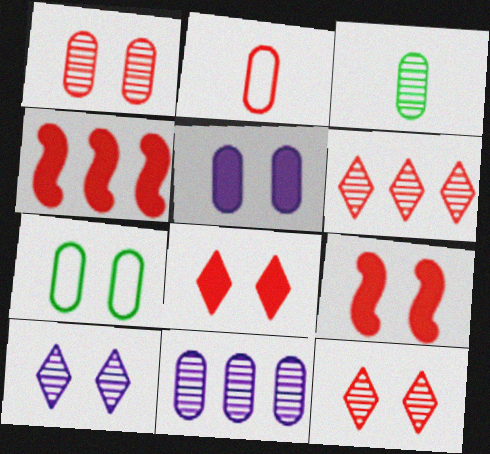[[1, 3, 11], 
[1, 5, 7], 
[2, 4, 12], 
[2, 6, 9], 
[7, 9, 10]]